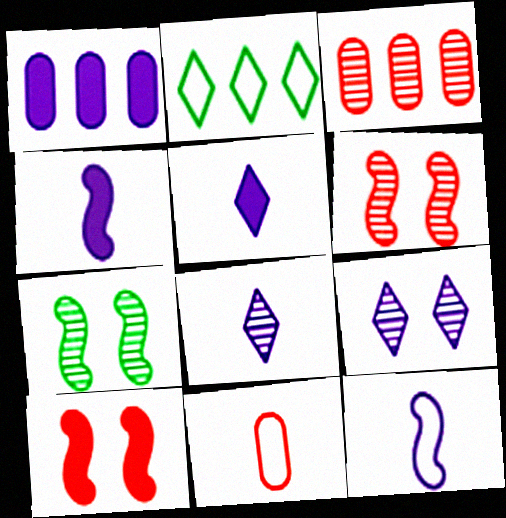[[1, 9, 12], 
[3, 7, 8]]